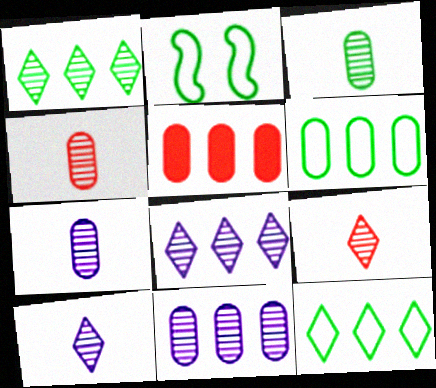[[2, 5, 10], 
[3, 4, 7], 
[5, 6, 11]]